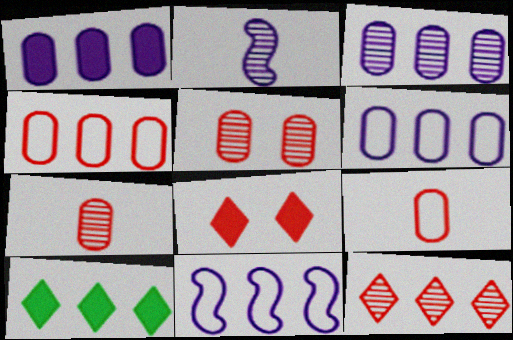[[1, 3, 6]]